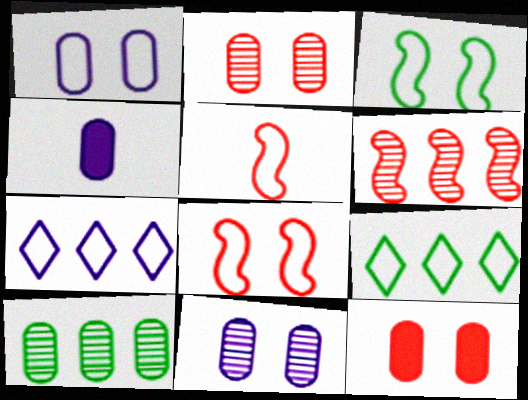[[1, 5, 9]]